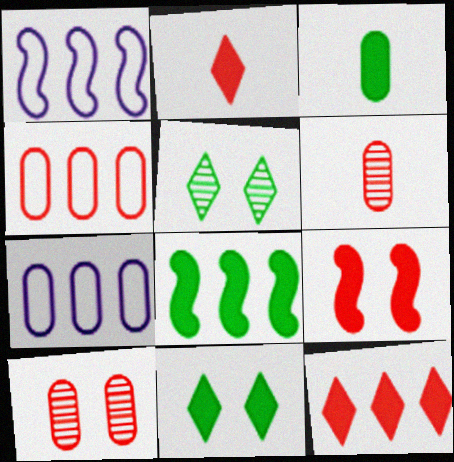[[1, 6, 11], 
[3, 7, 10], 
[3, 8, 11]]